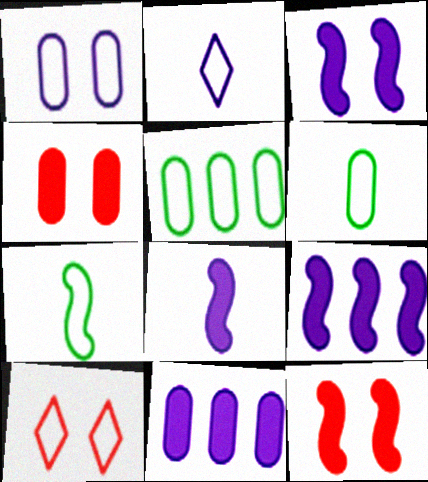[[3, 8, 9]]